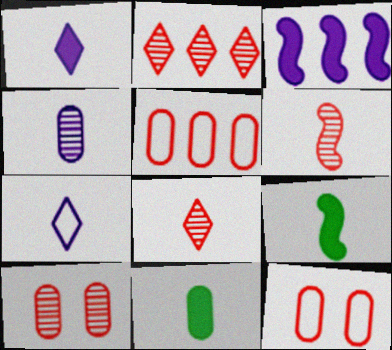[[2, 6, 10], 
[6, 7, 11]]